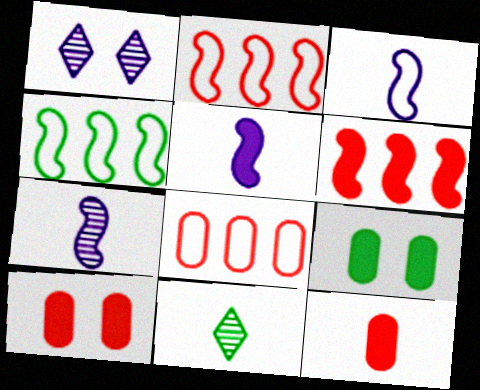[[1, 4, 12], 
[3, 5, 7], 
[3, 11, 12], 
[4, 9, 11]]